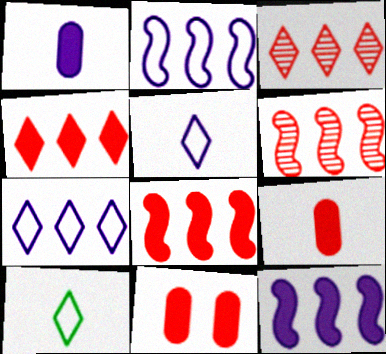[]